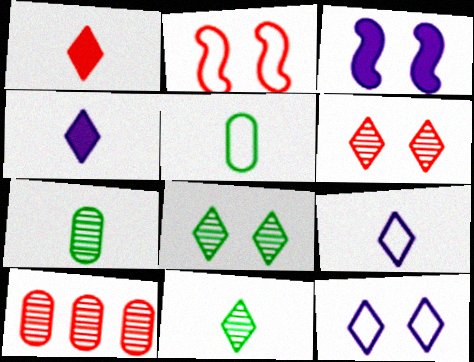[[1, 2, 10], 
[1, 9, 11]]